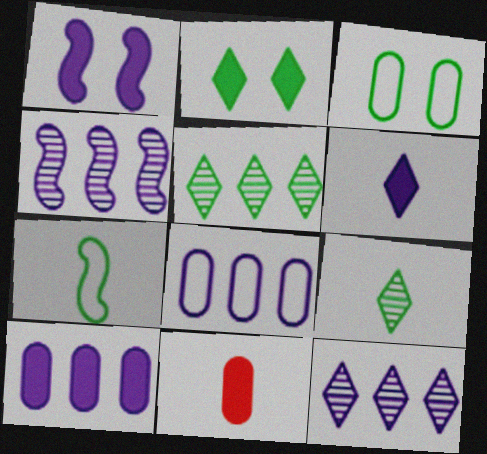[[1, 6, 10]]